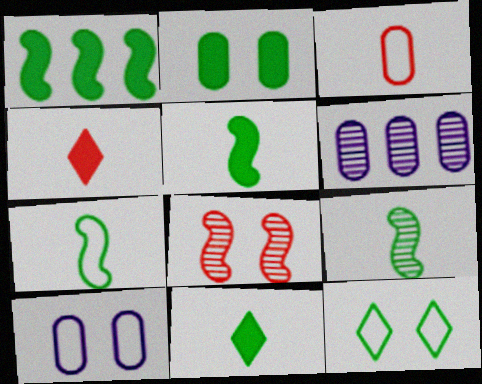[[1, 2, 11], 
[2, 3, 6], 
[5, 7, 9]]